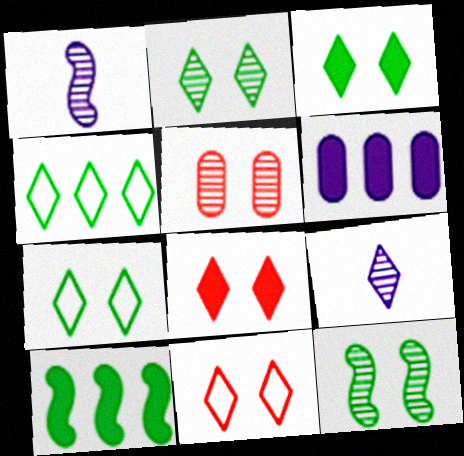[[2, 3, 7], 
[4, 8, 9]]